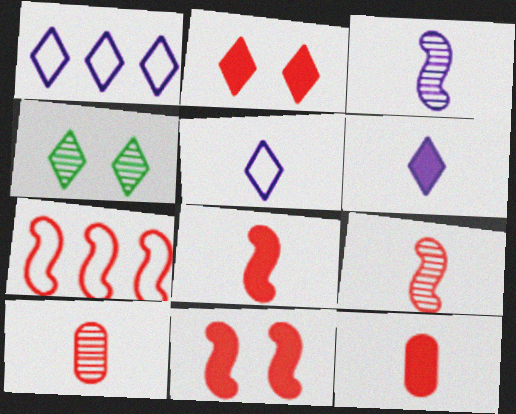[[2, 7, 10], 
[7, 9, 11]]